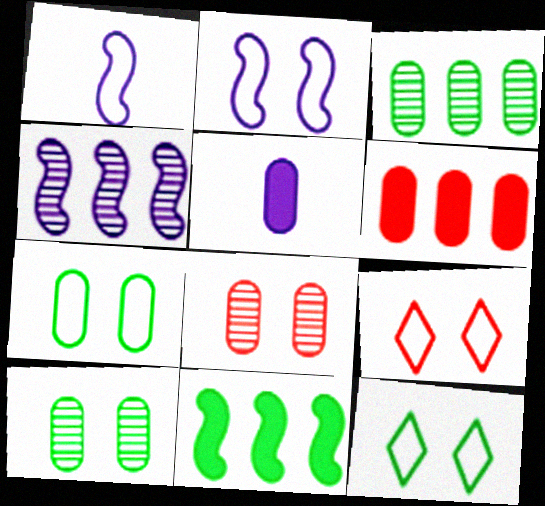[[2, 7, 9]]